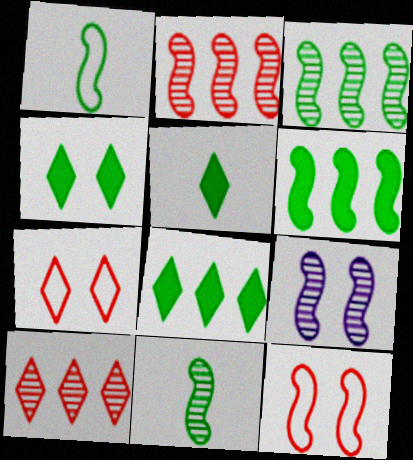[[2, 9, 11], 
[4, 5, 8]]